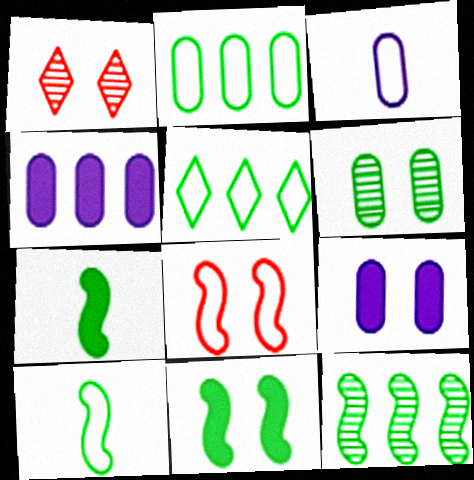[[1, 4, 10], 
[3, 5, 8], 
[5, 6, 7], 
[10, 11, 12]]